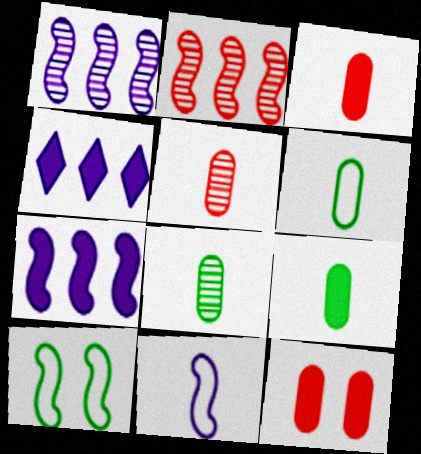[[4, 5, 10], 
[6, 8, 9]]